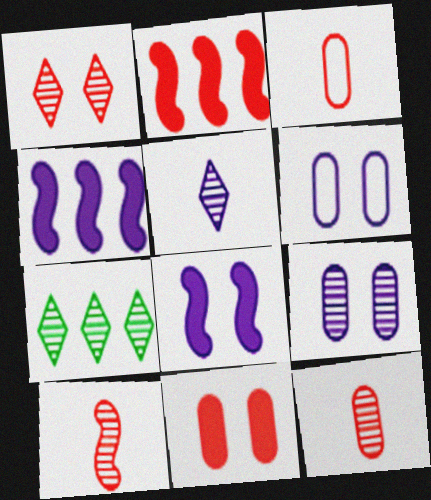[[1, 2, 3], 
[1, 5, 7], 
[3, 7, 8], 
[4, 5, 6], 
[7, 9, 10]]